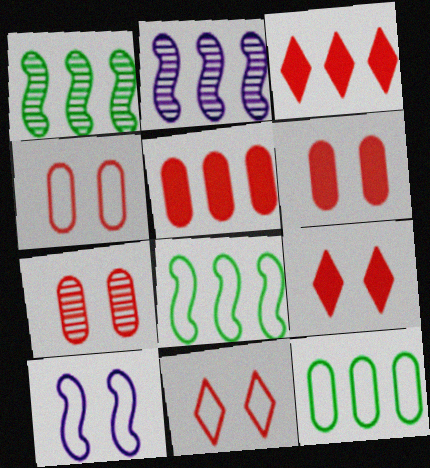[[2, 3, 12], 
[4, 6, 7]]